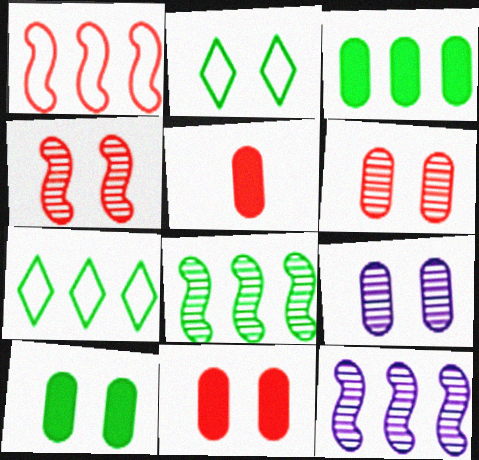[[2, 5, 12], 
[3, 7, 8]]